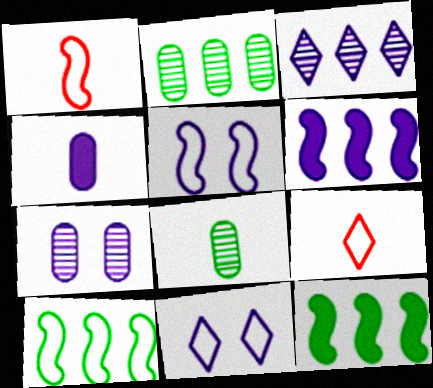[[1, 5, 10], 
[3, 4, 5], 
[7, 9, 12]]